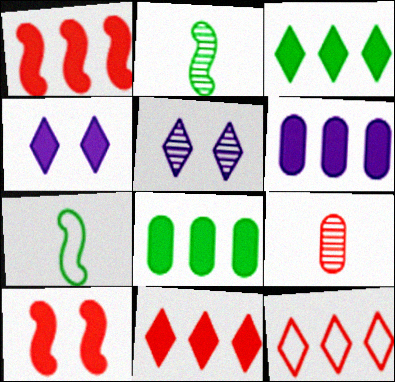[[1, 3, 6], 
[9, 10, 12]]